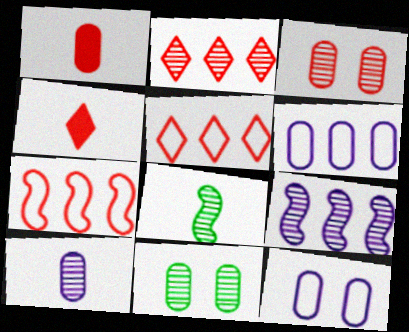[[1, 6, 11], 
[3, 4, 7]]